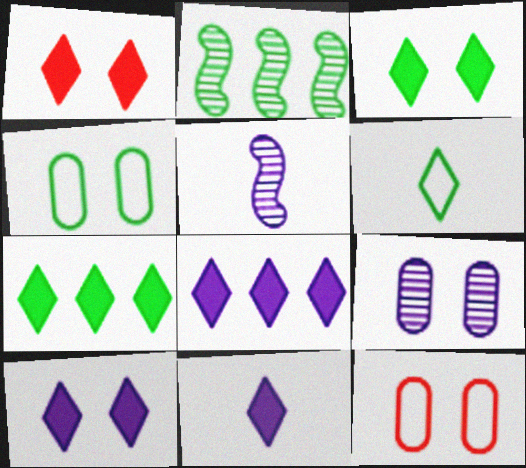[[1, 3, 10], 
[1, 7, 11], 
[2, 11, 12], 
[5, 7, 12], 
[8, 10, 11]]